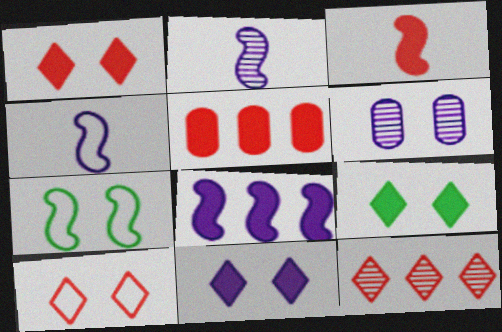[[1, 3, 5], 
[1, 6, 7], 
[1, 9, 11]]